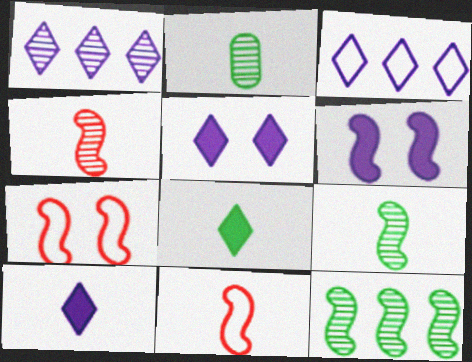[[2, 10, 11], 
[6, 11, 12]]